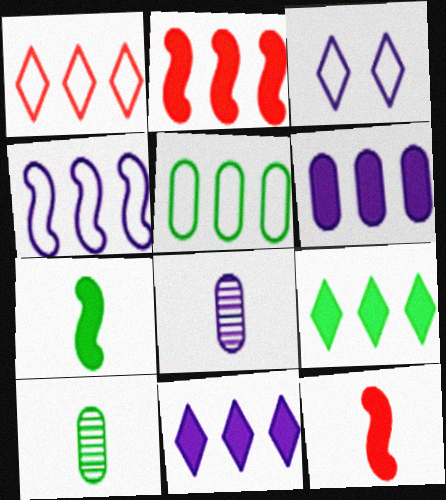[[1, 4, 5], 
[2, 3, 10], 
[2, 6, 9]]